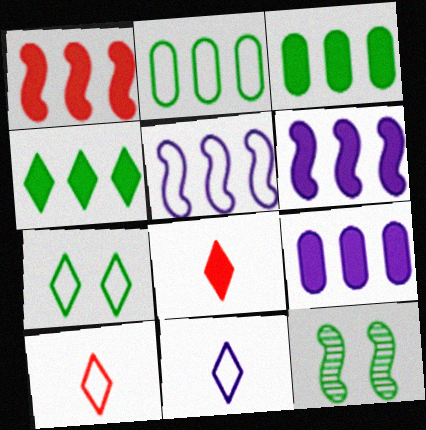[[1, 4, 9], 
[9, 10, 12]]